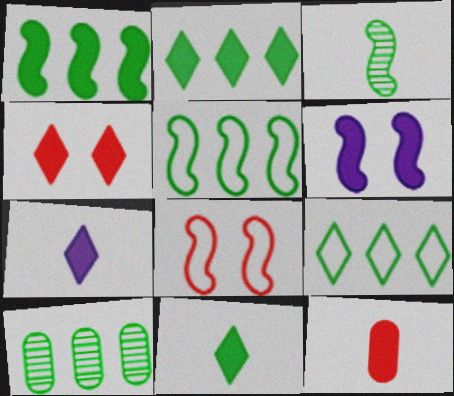[[1, 9, 10], 
[2, 4, 7], 
[2, 5, 10], 
[2, 6, 12], 
[7, 8, 10]]